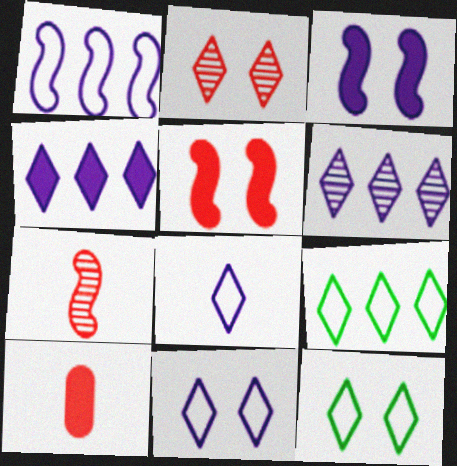[]